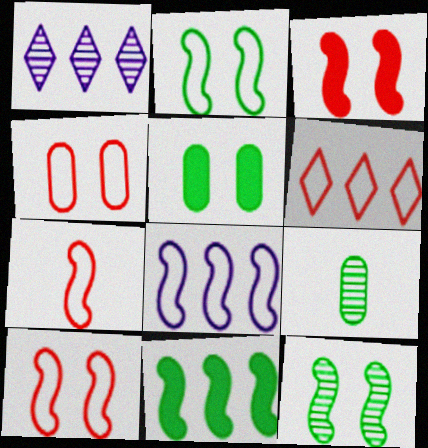[[1, 5, 7], 
[2, 7, 8], 
[4, 6, 7]]